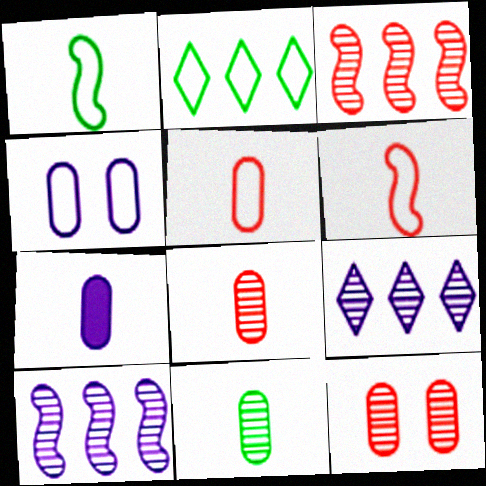[[2, 4, 6], 
[5, 7, 11]]